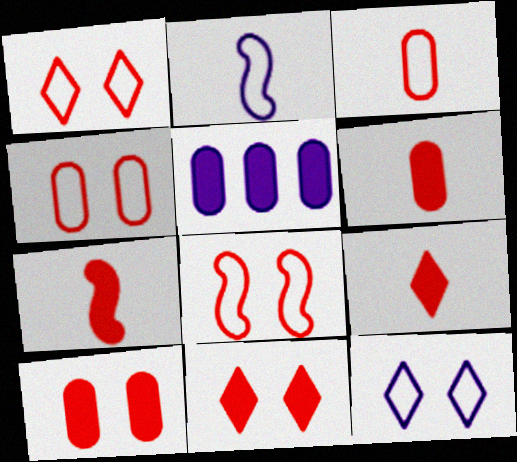[[1, 4, 8], 
[6, 7, 9]]